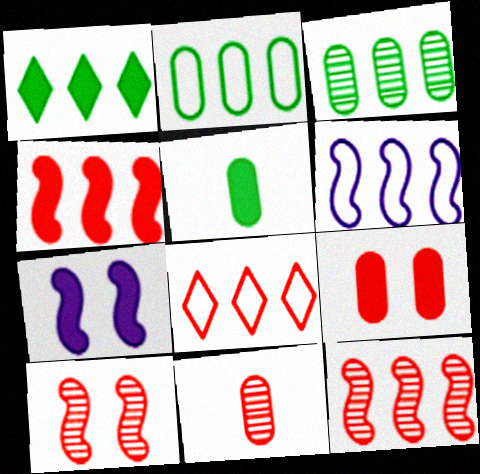[[2, 6, 8]]